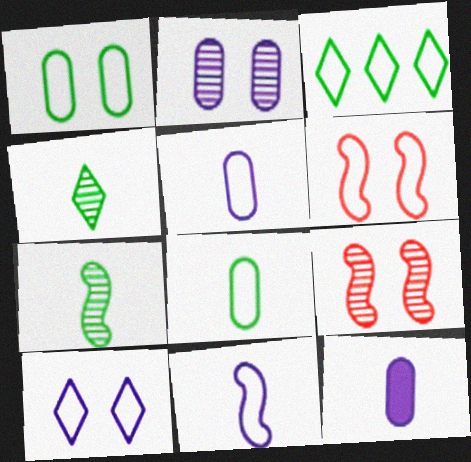[[1, 6, 10], 
[3, 5, 6], 
[3, 9, 12]]